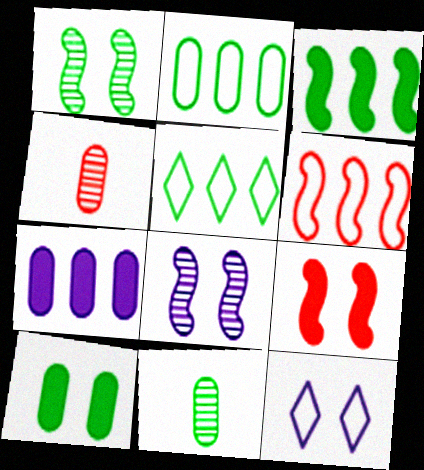[[2, 10, 11], 
[3, 4, 12]]